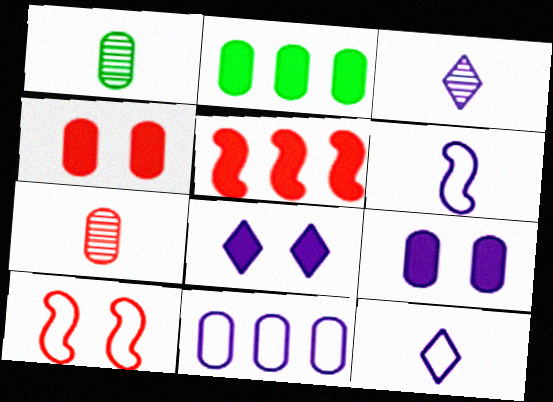[[1, 4, 11], 
[2, 3, 10]]